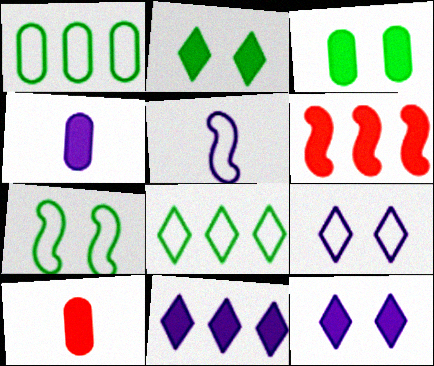[[2, 4, 6]]